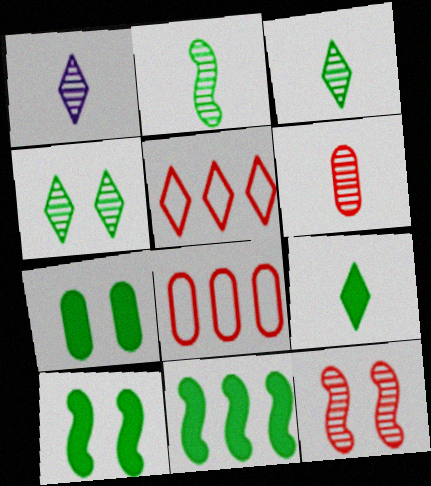[[1, 2, 6], 
[1, 8, 10], 
[7, 9, 11]]